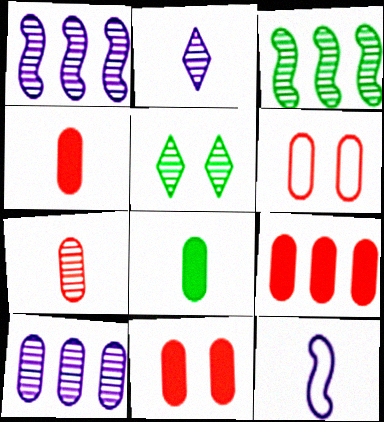[[1, 5, 7], 
[4, 9, 11], 
[5, 9, 12], 
[6, 7, 9], 
[6, 8, 10]]